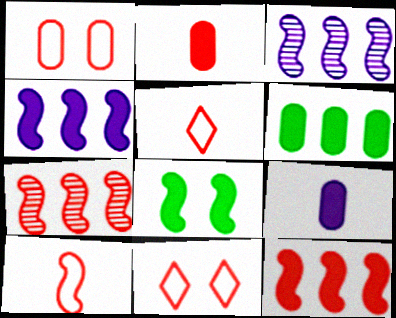[[2, 7, 11], 
[3, 8, 10]]